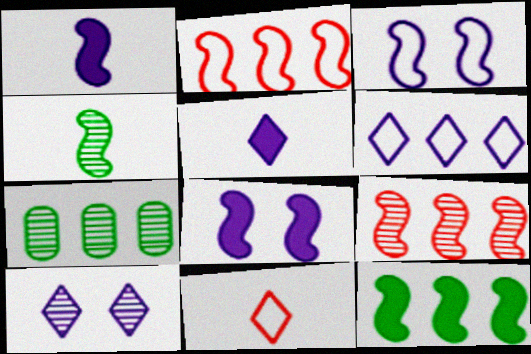[[2, 4, 8], 
[5, 6, 10], 
[7, 8, 11]]